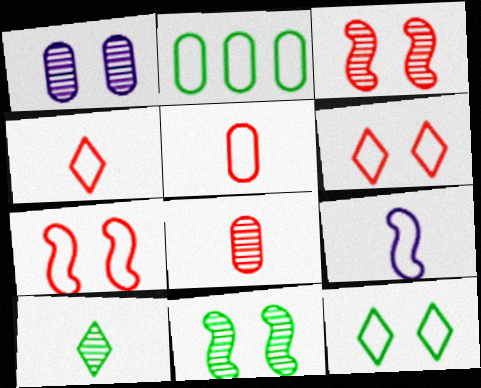[[2, 6, 9]]